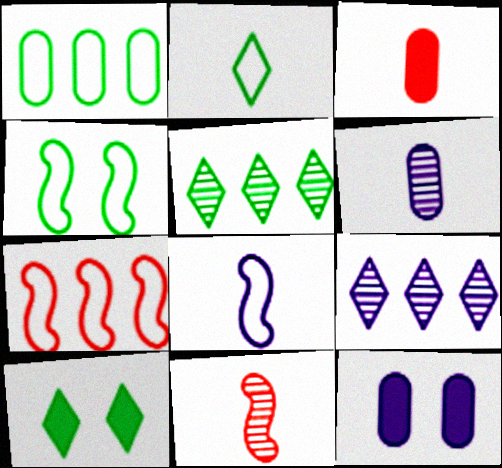[[1, 2, 4], 
[2, 5, 10], 
[3, 4, 9], 
[4, 7, 8], 
[6, 7, 10], 
[8, 9, 12]]